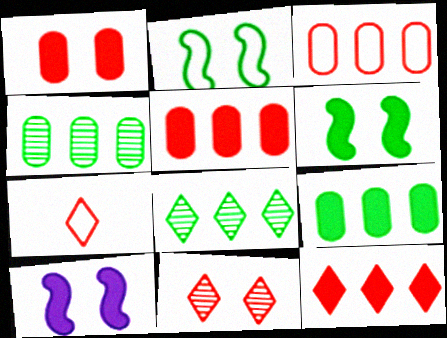[[4, 7, 10], 
[7, 11, 12]]